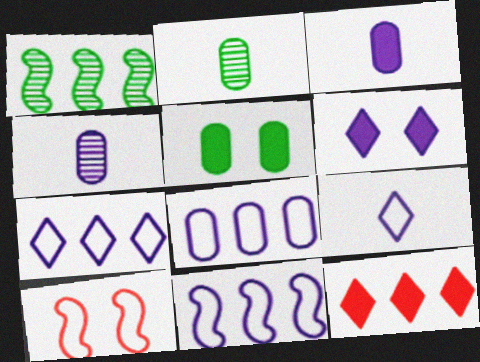[[1, 8, 12], 
[4, 6, 11], 
[7, 8, 11]]